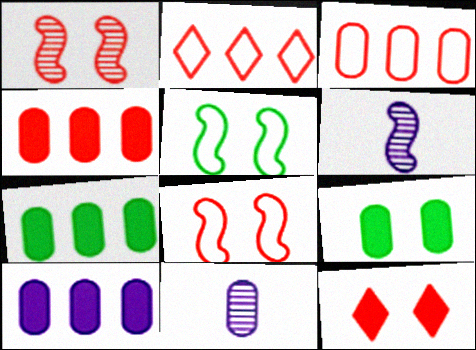[[2, 6, 9], 
[3, 9, 11], 
[4, 7, 10]]